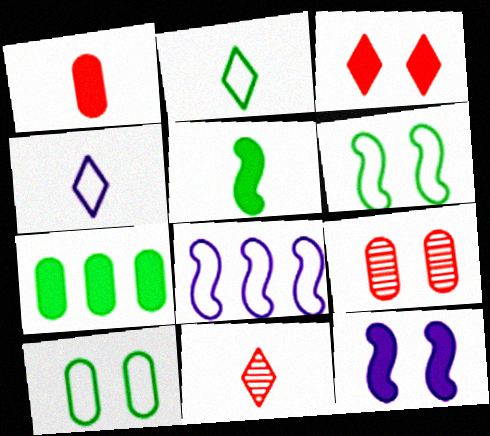[]